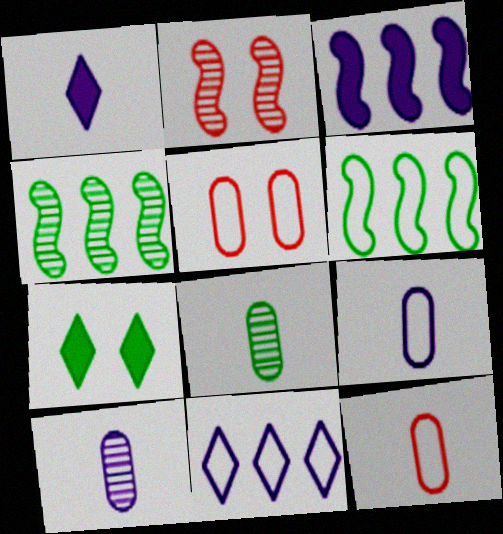[[1, 4, 5], 
[6, 7, 8]]